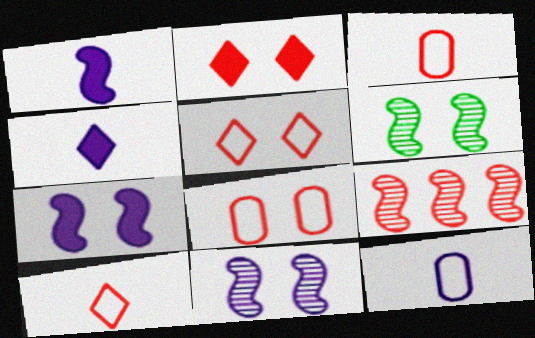[[2, 3, 9]]